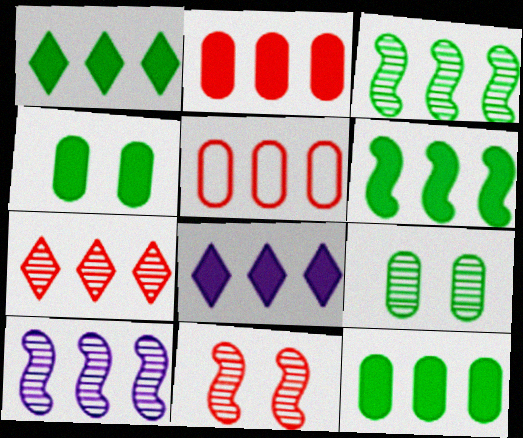[[1, 5, 10], 
[1, 6, 12], 
[2, 6, 8], 
[3, 5, 8]]